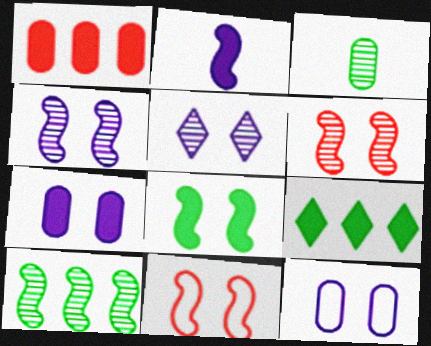[[1, 3, 12], 
[2, 10, 11], 
[4, 8, 11]]